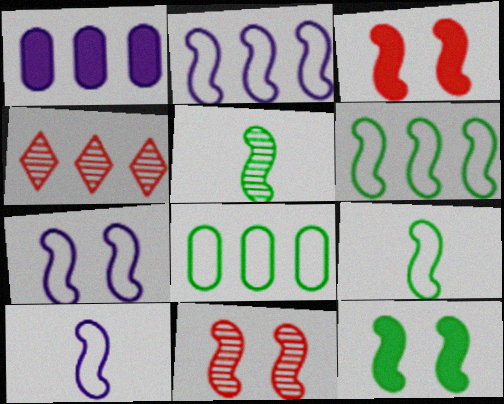[[1, 4, 6], 
[2, 3, 5], 
[2, 7, 10], 
[5, 6, 12], 
[7, 11, 12]]